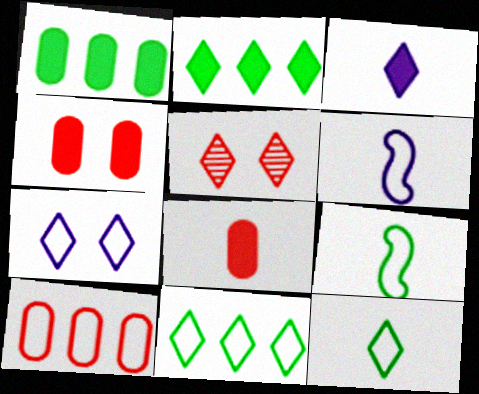[[1, 5, 6], 
[3, 5, 11], 
[7, 9, 10]]